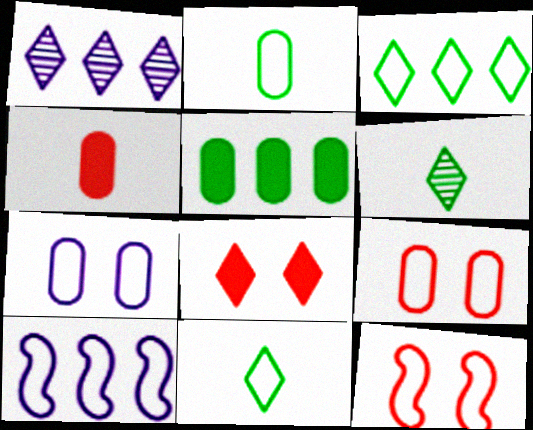[[1, 8, 11], 
[9, 10, 11]]